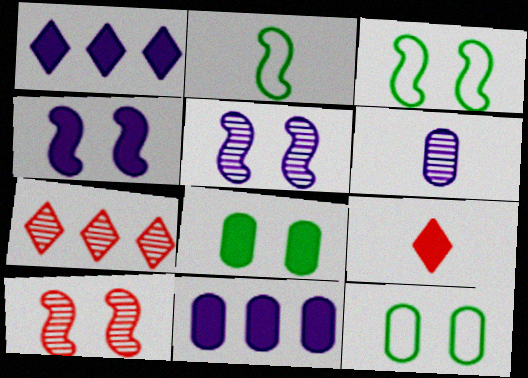[[2, 6, 9], 
[3, 4, 10]]